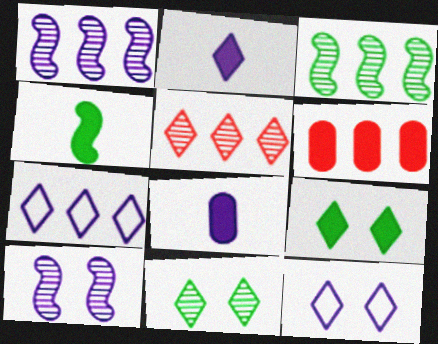[[1, 8, 12], 
[3, 6, 7], 
[7, 8, 10]]